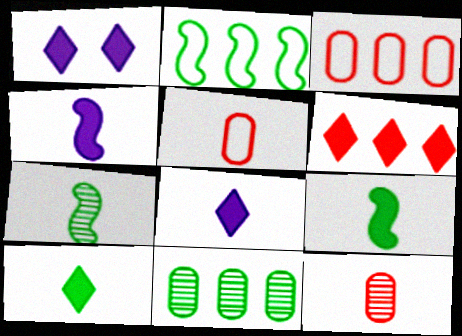[[1, 2, 12], 
[1, 3, 7], 
[1, 6, 10], 
[5, 7, 8]]